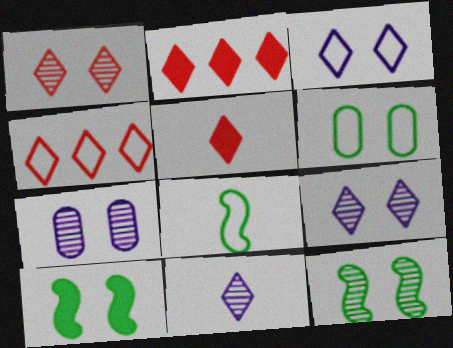[[1, 4, 5], 
[1, 7, 12], 
[2, 7, 8]]